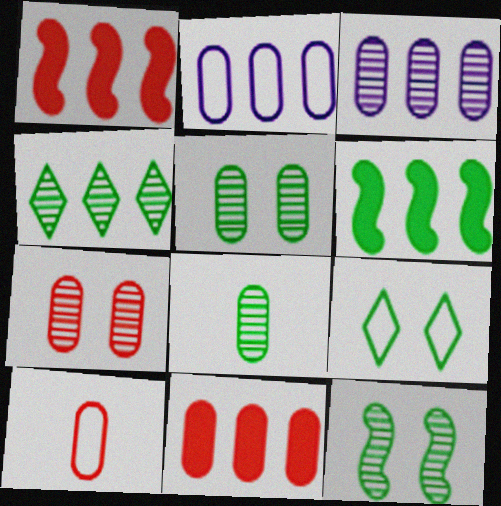[[1, 2, 4], 
[3, 7, 8], 
[4, 8, 12], 
[6, 8, 9], 
[7, 10, 11]]